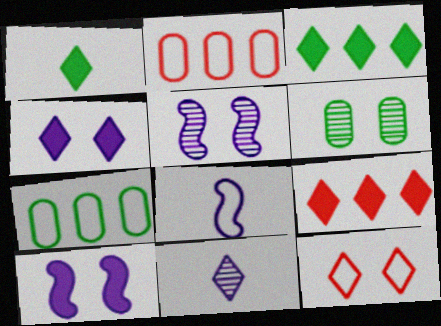[[1, 2, 5], 
[1, 4, 9], 
[3, 11, 12], 
[6, 8, 9], 
[6, 10, 12], 
[7, 8, 12]]